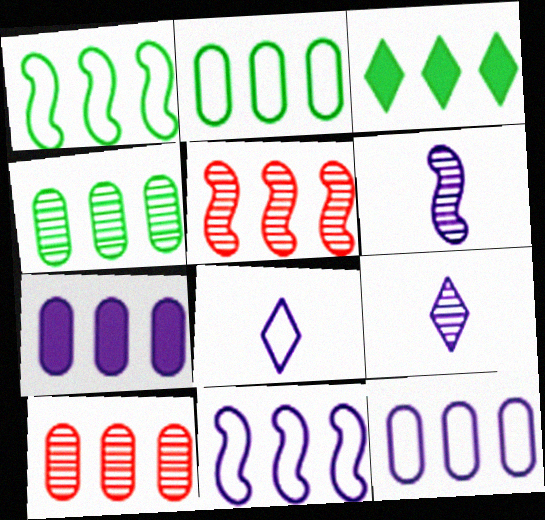[[1, 3, 4], 
[2, 7, 10], 
[3, 5, 12], 
[3, 10, 11]]